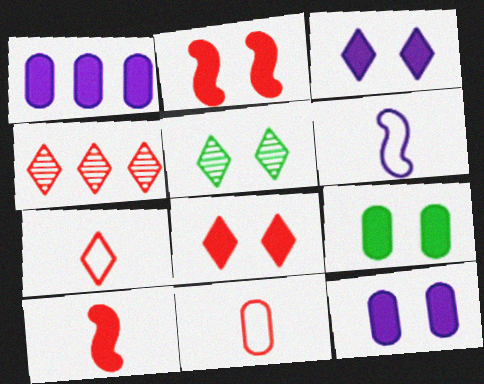[[2, 3, 9], 
[2, 4, 11], 
[4, 6, 9], 
[4, 7, 8]]